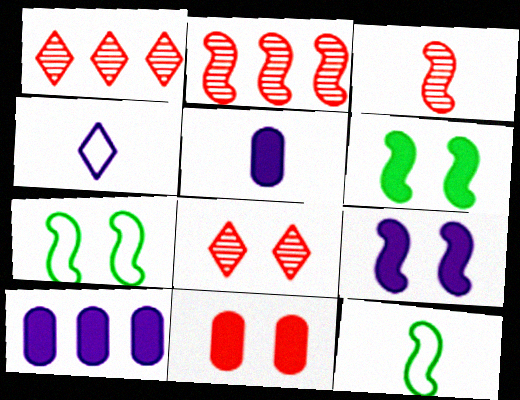[[1, 5, 7], 
[2, 9, 12], 
[8, 10, 12]]